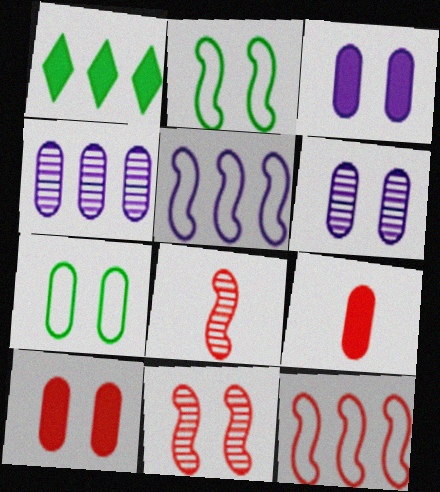[[1, 4, 12], 
[4, 7, 9], 
[6, 7, 10]]